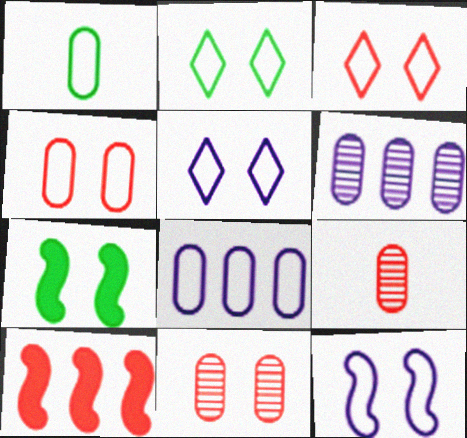[[1, 4, 8], 
[2, 3, 5], 
[2, 4, 12], 
[3, 9, 10], 
[5, 7, 11]]